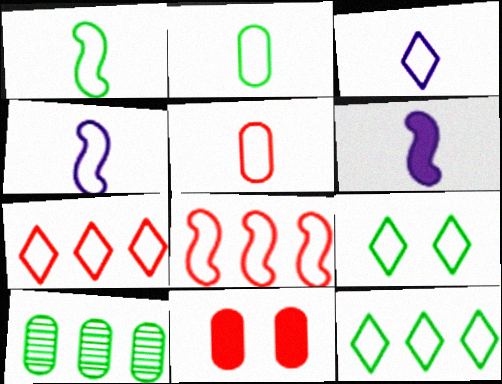[[1, 3, 5], 
[3, 7, 9]]